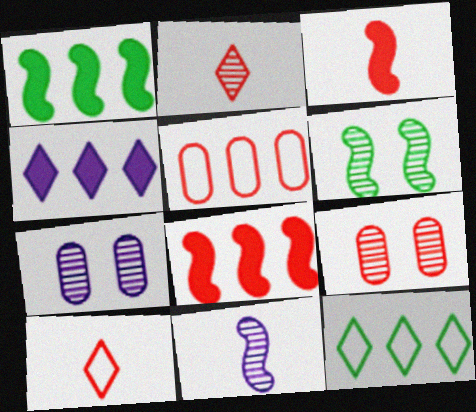[[1, 7, 10], 
[3, 7, 12], 
[8, 9, 10]]